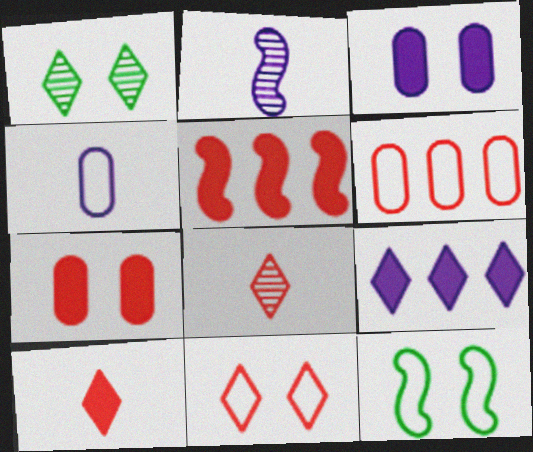[[1, 4, 5], 
[2, 5, 12], 
[5, 7, 10]]